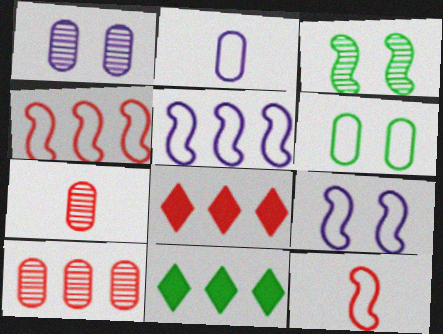[[1, 11, 12], 
[2, 3, 8], 
[4, 8, 10], 
[5, 10, 11], 
[7, 9, 11]]